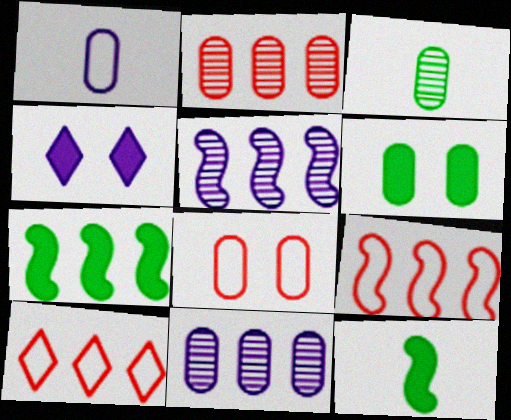[[1, 2, 6], 
[1, 4, 5], 
[3, 4, 9], 
[5, 7, 9], 
[7, 10, 11]]